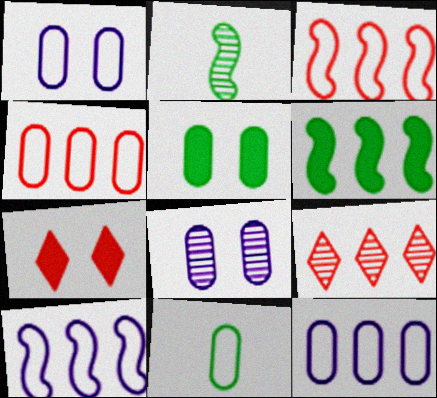[[1, 4, 11], 
[2, 7, 12], 
[2, 8, 9], 
[6, 9, 12]]